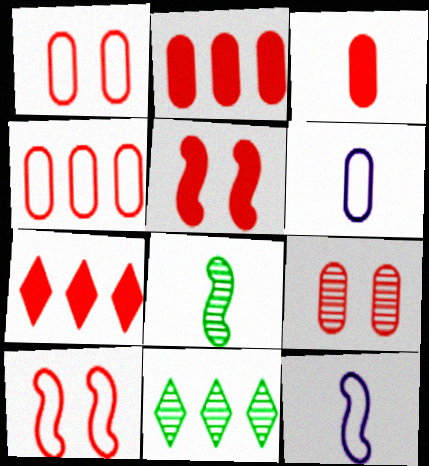[[3, 4, 9], 
[3, 5, 7], 
[5, 6, 11]]